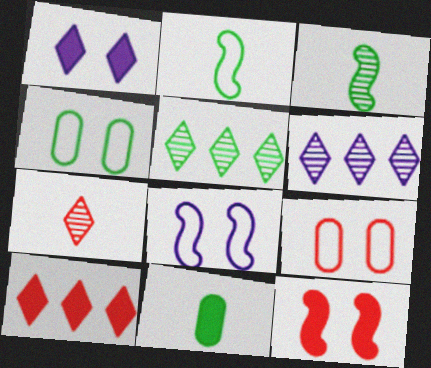[]